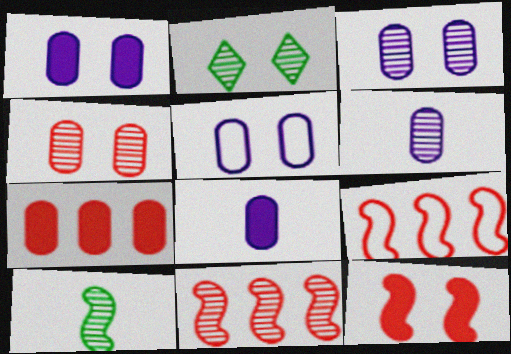[[1, 3, 5], 
[2, 5, 12], 
[2, 6, 11], 
[2, 8, 9]]